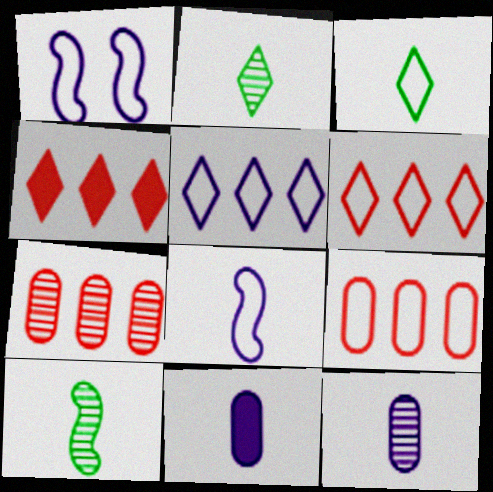[[1, 3, 9]]